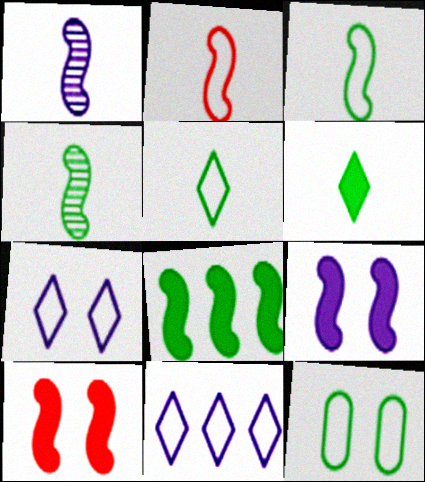[[2, 11, 12]]